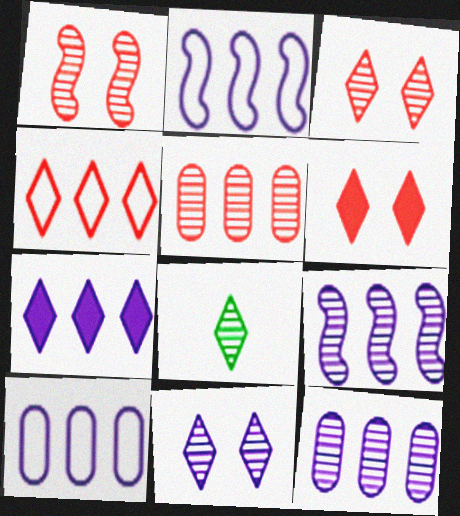[[1, 8, 12], 
[2, 7, 12], 
[7, 9, 10]]